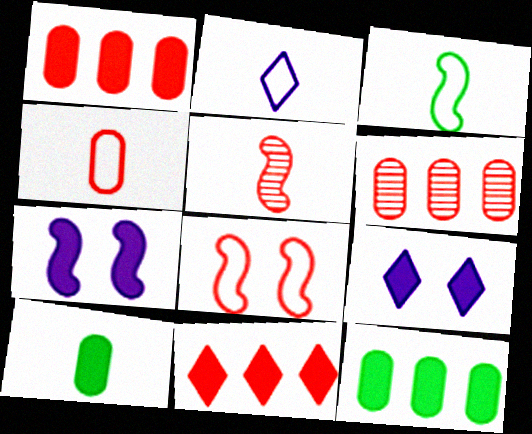[[2, 3, 4], 
[2, 5, 10], 
[3, 6, 9], 
[7, 10, 11]]